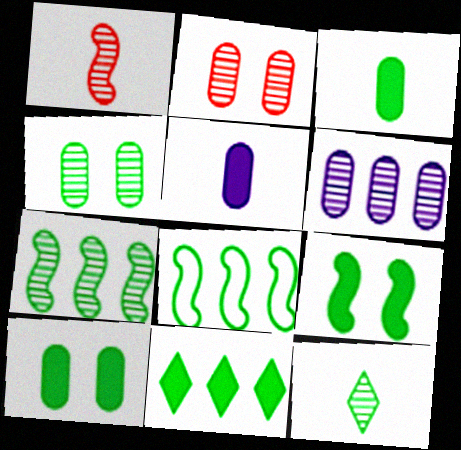[[3, 9, 11], 
[4, 7, 12], 
[8, 10, 12]]